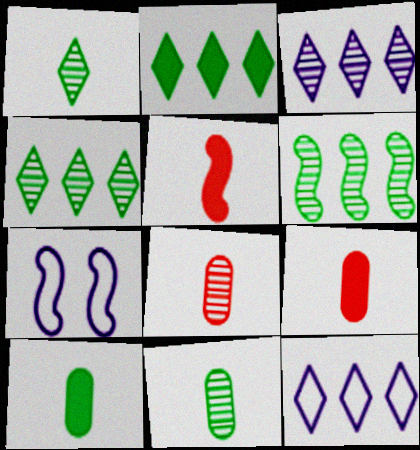[[2, 7, 8], 
[4, 7, 9], 
[5, 6, 7]]